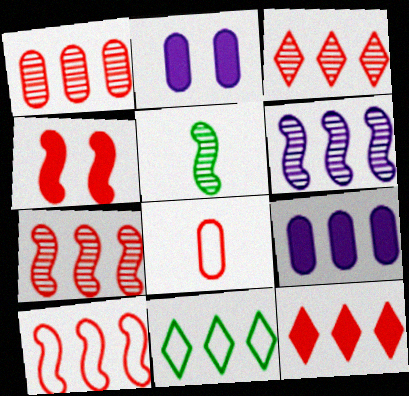[[1, 3, 7], 
[1, 10, 12], 
[3, 4, 8], 
[7, 9, 11]]